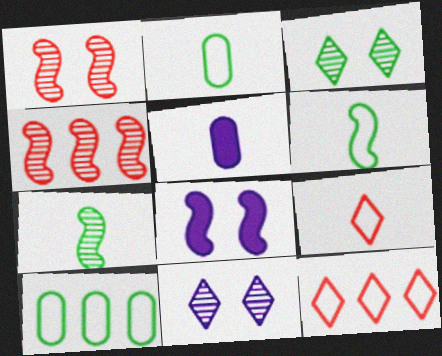[[4, 6, 8], 
[5, 7, 9]]